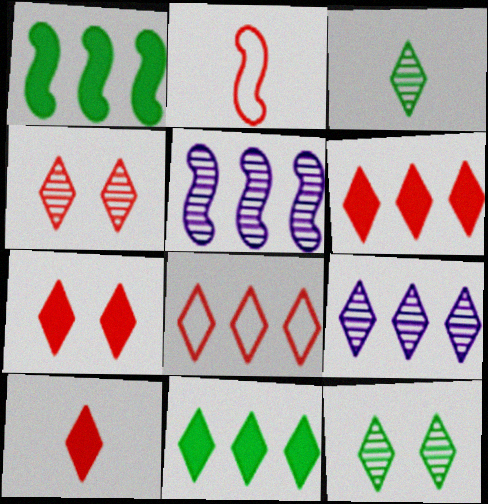[[3, 4, 9], 
[4, 8, 10], 
[6, 7, 10], 
[8, 9, 11]]